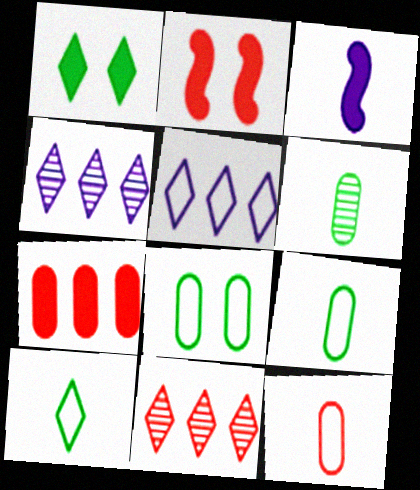[[1, 3, 7], 
[2, 4, 9], 
[2, 5, 6], 
[2, 11, 12], 
[3, 8, 11]]